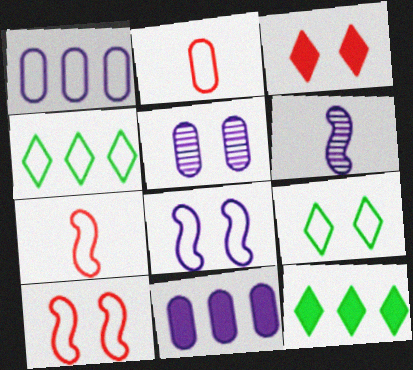[[1, 7, 9], 
[2, 4, 8], 
[5, 7, 12]]